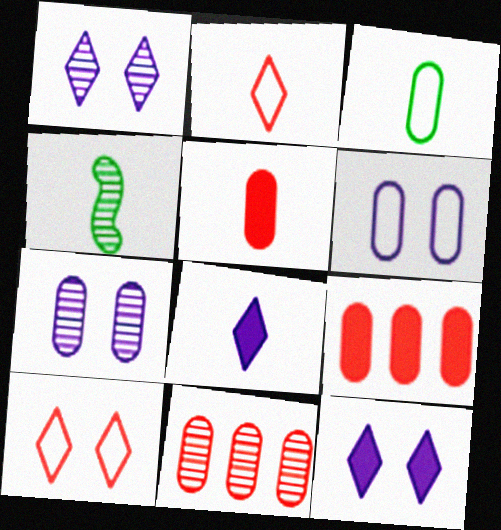[[1, 4, 11], 
[3, 7, 9]]